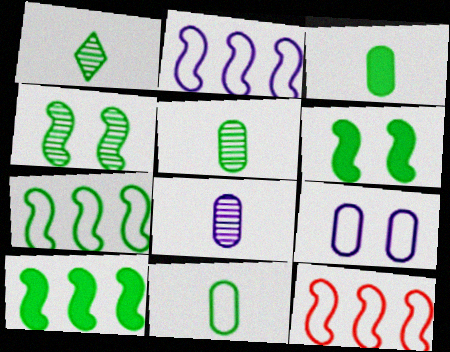[[2, 7, 12], 
[3, 5, 11]]